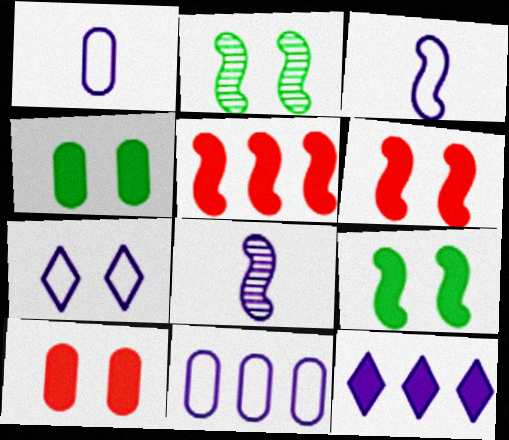[[2, 3, 5], 
[2, 7, 10], 
[3, 7, 11]]